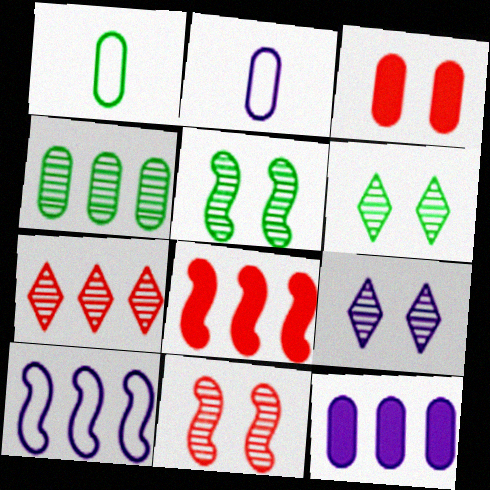[[1, 8, 9], 
[2, 3, 4], 
[2, 6, 8]]